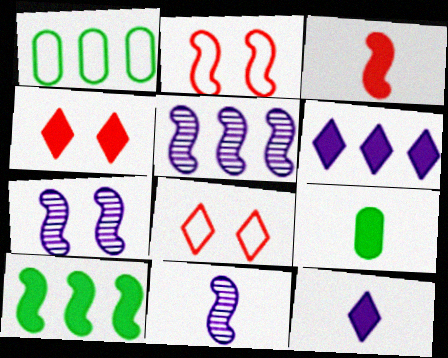[[1, 4, 11], 
[2, 10, 11], 
[3, 9, 12], 
[5, 7, 11], 
[5, 8, 9]]